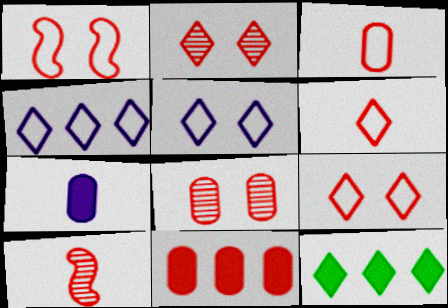[[3, 8, 11], 
[9, 10, 11]]